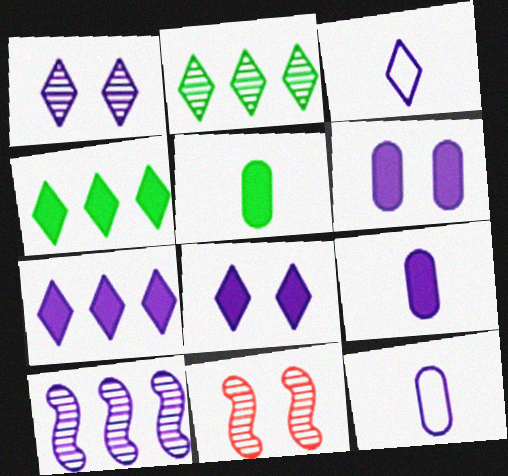[[1, 3, 7], 
[3, 6, 10], 
[4, 11, 12], 
[8, 10, 12]]